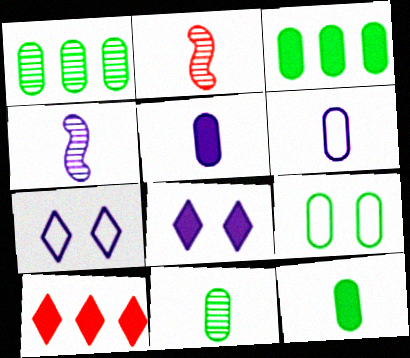[[1, 9, 12], 
[2, 3, 7], 
[3, 9, 11], 
[4, 9, 10]]